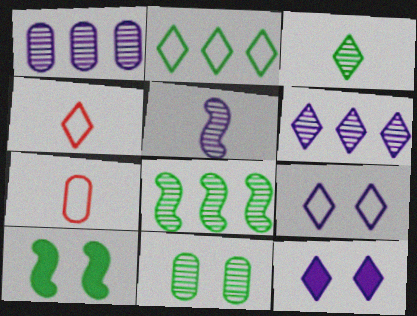[[1, 4, 10], 
[2, 4, 9], 
[3, 8, 11], 
[6, 7, 10], 
[7, 8, 12]]